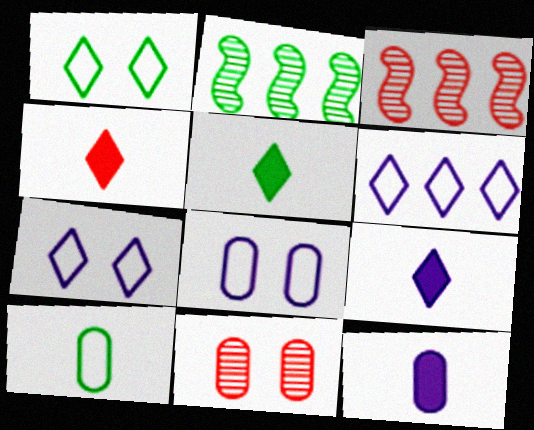[[1, 3, 12], 
[2, 4, 8], 
[3, 5, 8], 
[4, 5, 9]]